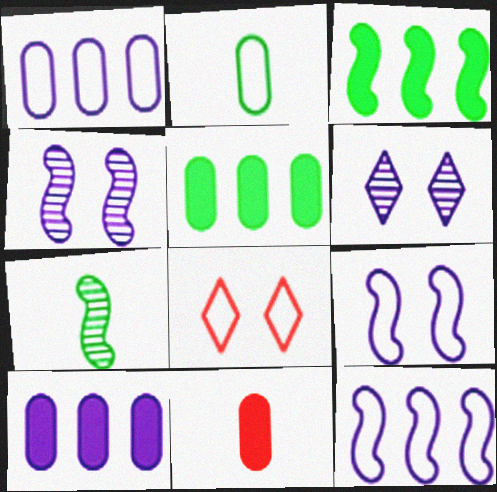[[2, 8, 12], 
[7, 8, 10]]